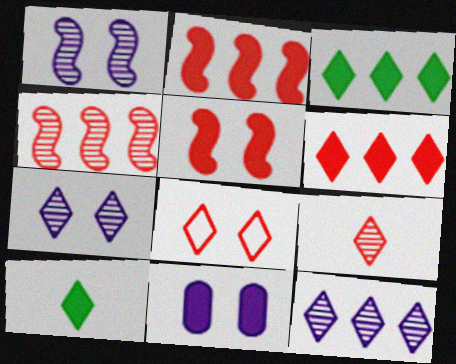[[2, 10, 11], 
[6, 8, 9], 
[8, 10, 12]]